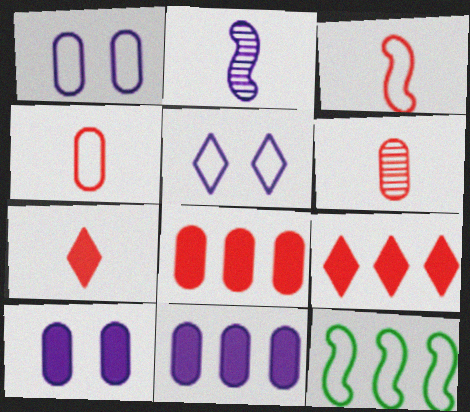[[2, 5, 11], 
[3, 6, 7], 
[4, 5, 12]]